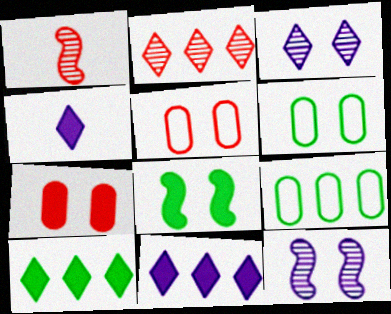[[1, 6, 11], 
[3, 5, 8]]